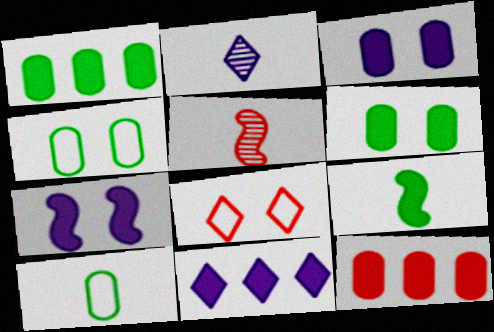[[4, 5, 11], 
[5, 8, 12]]